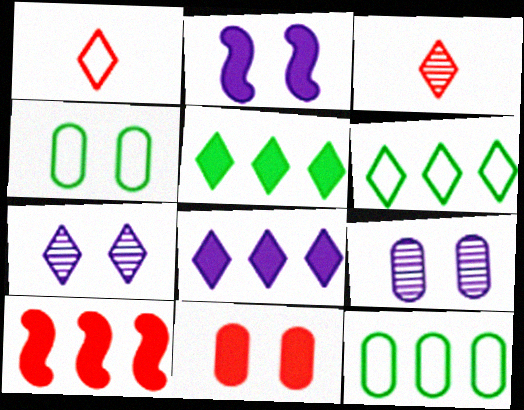[[1, 5, 7], 
[2, 3, 12], 
[4, 9, 11]]